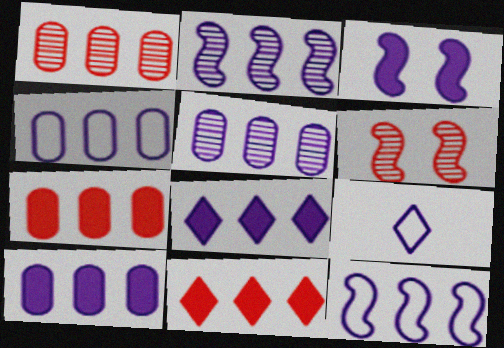[[2, 4, 8], 
[3, 5, 9], 
[4, 5, 10], 
[5, 8, 12]]